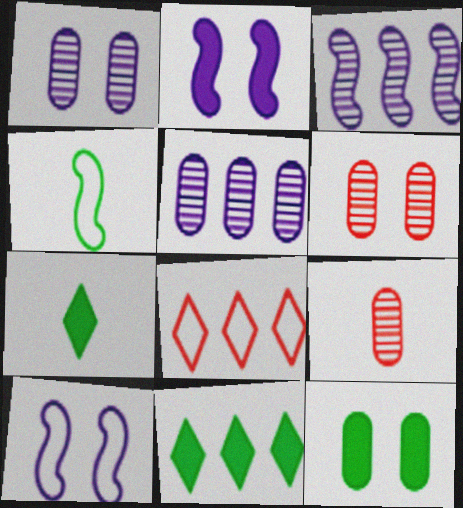[[9, 10, 11]]